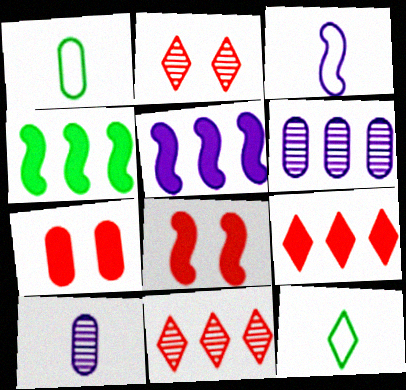[[1, 2, 5], 
[1, 6, 7], 
[6, 8, 12]]